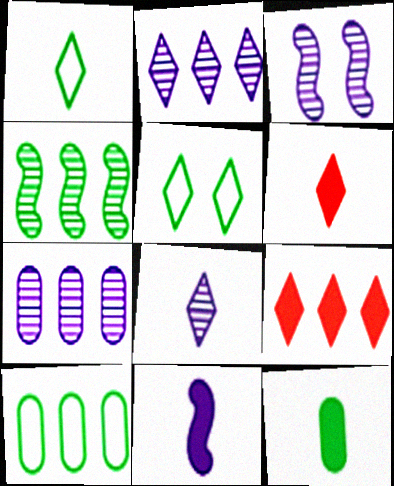[[1, 6, 8], 
[2, 5, 6], 
[3, 6, 10], 
[3, 7, 8], 
[4, 5, 12], 
[5, 8, 9], 
[6, 11, 12]]